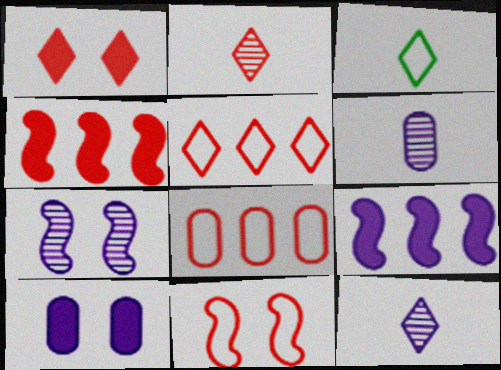[[1, 2, 5]]